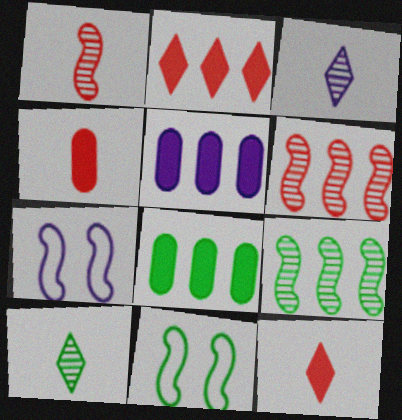[[3, 5, 7], 
[8, 10, 11]]